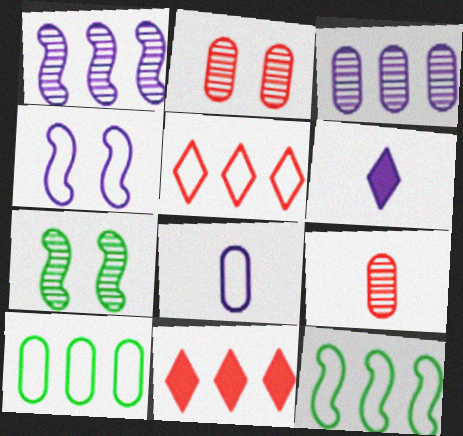[[1, 10, 11], 
[2, 6, 12], 
[3, 4, 6], 
[3, 11, 12], 
[7, 8, 11]]